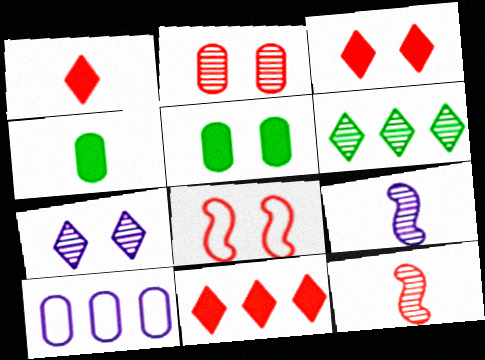[[1, 3, 11], 
[2, 3, 8], 
[2, 4, 10], 
[2, 6, 9], 
[5, 7, 8]]